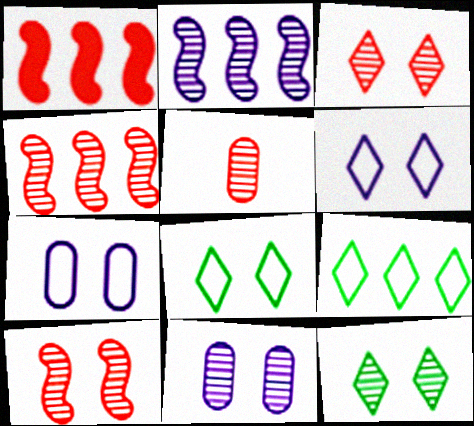[[2, 5, 12], 
[3, 4, 5], 
[10, 11, 12]]